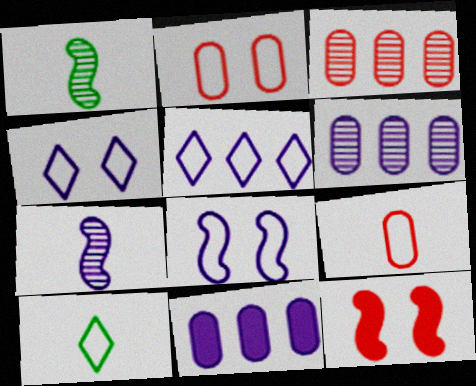[[4, 7, 11], 
[6, 10, 12]]